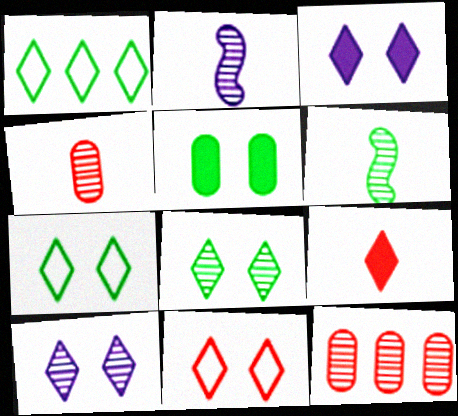[[1, 5, 6], 
[1, 9, 10], 
[2, 8, 12], 
[3, 8, 11], 
[6, 10, 12]]